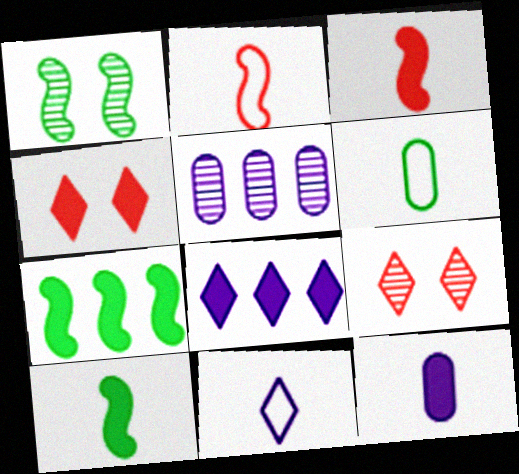[[2, 6, 11], 
[4, 7, 12]]